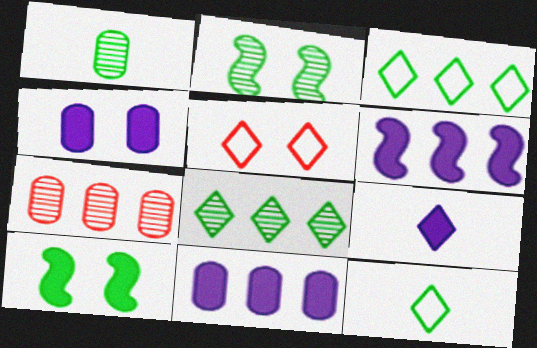[[1, 2, 8], 
[1, 3, 10], 
[1, 5, 6], 
[2, 4, 5], 
[3, 6, 7], 
[4, 6, 9], 
[5, 8, 9]]